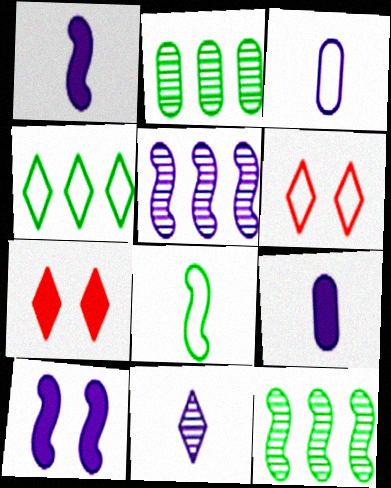[[1, 2, 6], 
[1, 3, 11], 
[3, 7, 12], 
[4, 7, 11], 
[6, 9, 12]]